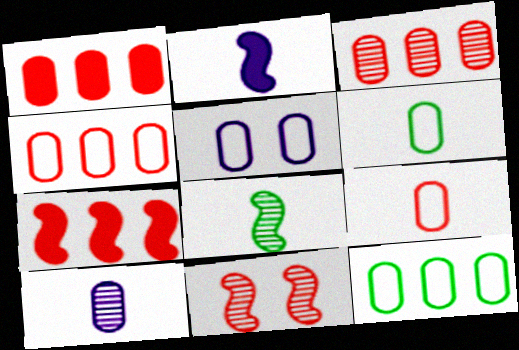[[1, 3, 4], 
[4, 5, 6], 
[5, 9, 12]]